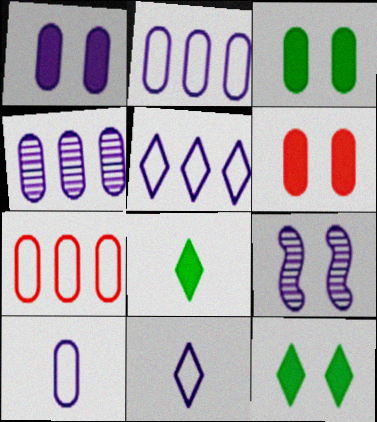[[1, 3, 6], 
[1, 4, 10], 
[7, 8, 9]]